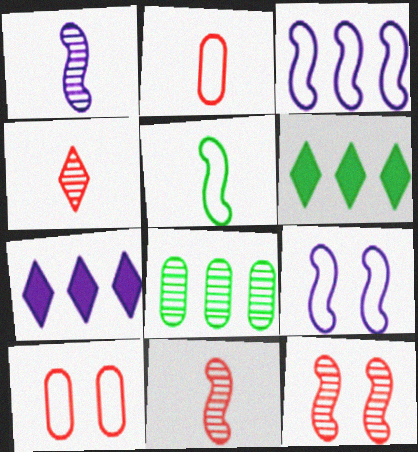[[1, 6, 10]]